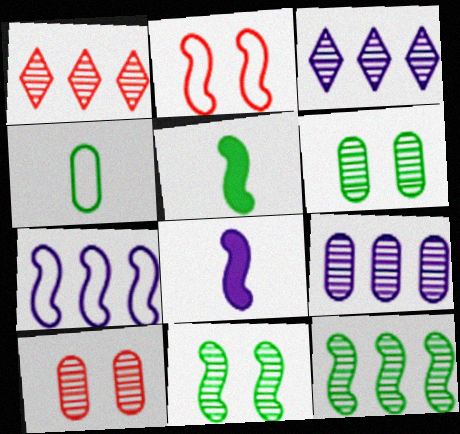[[1, 9, 12], 
[2, 8, 12]]